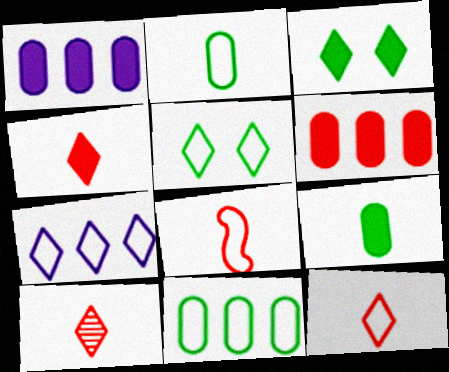[[3, 7, 10], 
[4, 10, 12], 
[5, 7, 12]]